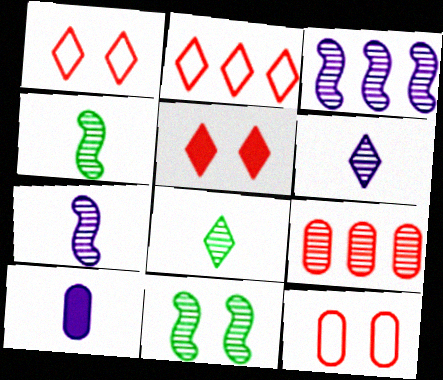[[2, 10, 11], 
[6, 9, 11]]